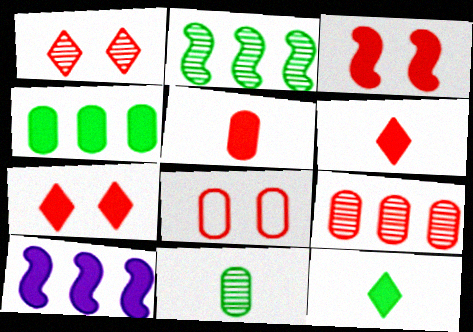[[1, 3, 8], 
[5, 8, 9]]